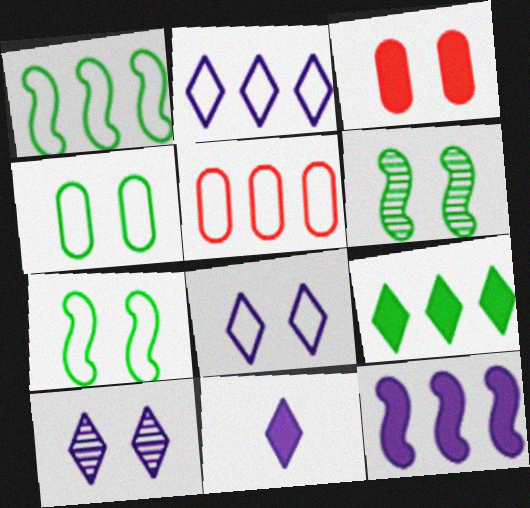[[1, 2, 5], 
[2, 10, 11], 
[3, 6, 8], 
[3, 7, 10], 
[5, 6, 11]]